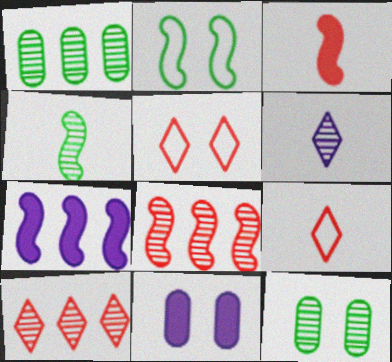[[6, 8, 12], 
[7, 9, 12]]